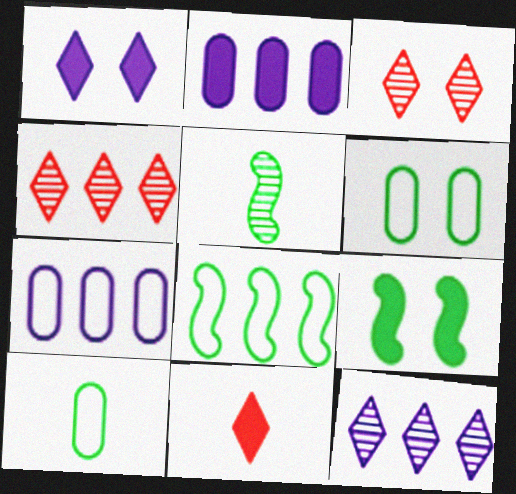[[2, 4, 8], 
[2, 9, 11], 
[5, 8, 9]]